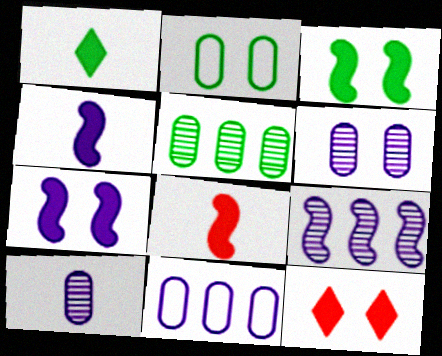[]